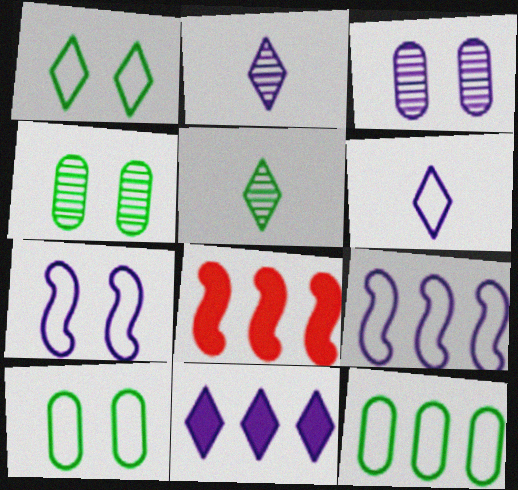[[2, 8, 10], 
[4, 6, 8]]